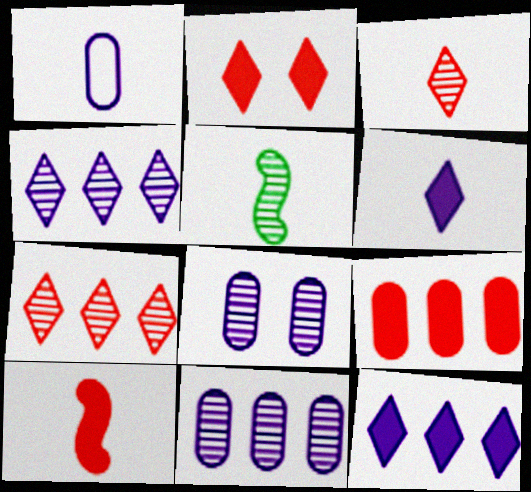[[2, 9, 10], 
[5, 7, 8]]